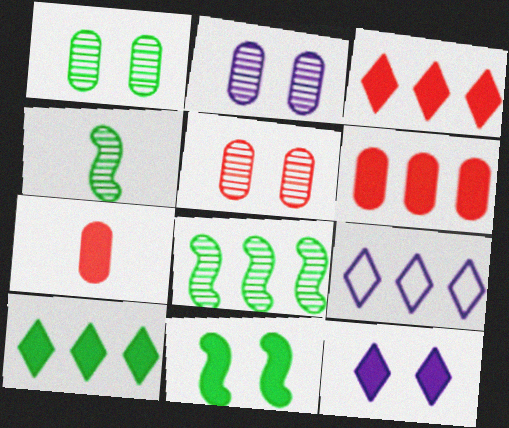[[1, 2, 5], 
[6, 8, 9]]